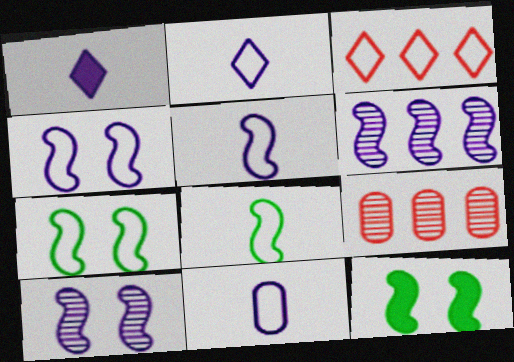[[1, 7, 9], 
[2, 5, 11], 
[2, 9, 12], 
[3, 7, 11]]